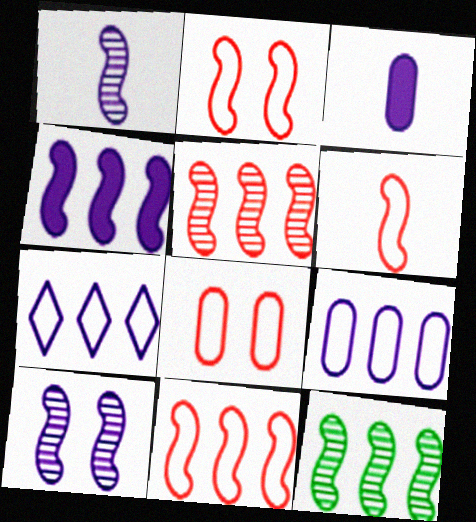[[2, 6, 11], 
[3, 7, 10], 
[4, 11, 12]]